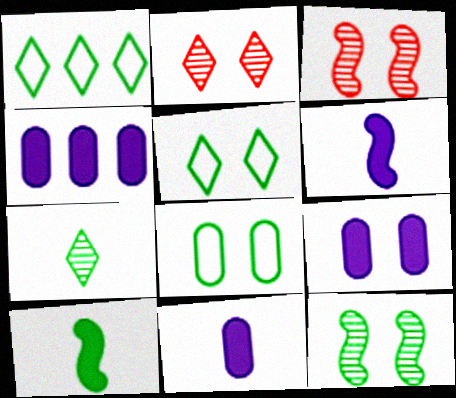[[1, 3, 11], 
[3, 5, 9], 
[4, 9, 11]]